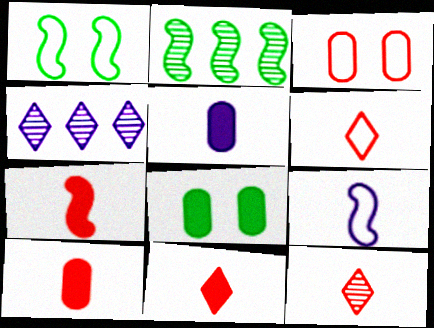[[1, 4, 10], 
[6, 11, 12], 
[7, 10, 11]]